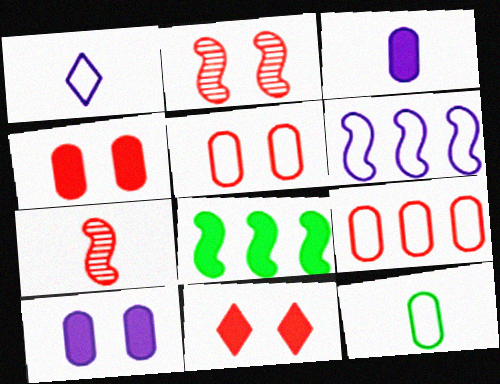[[2, 5, 11], 
[3, 8, 11], 
[7, 9, 11]]